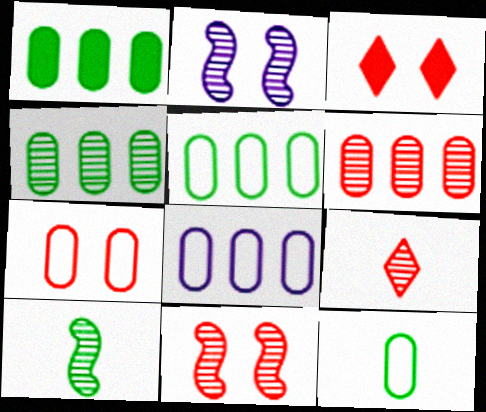[[1, 4, 5], 
[1, 6, 8], 
[2, 4, 9], 
[3, 7, 11], 
[3, 8, 10], 
[6, 9, 11], 
[7, 8, 12]]